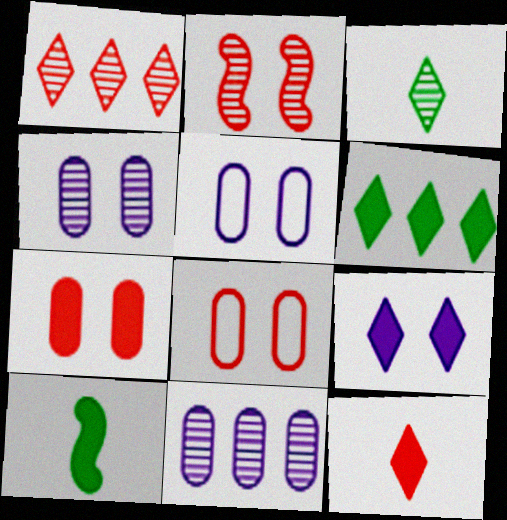[[1, 5, 10], 
[2, 3, 11], 
[6, 9, 12]]